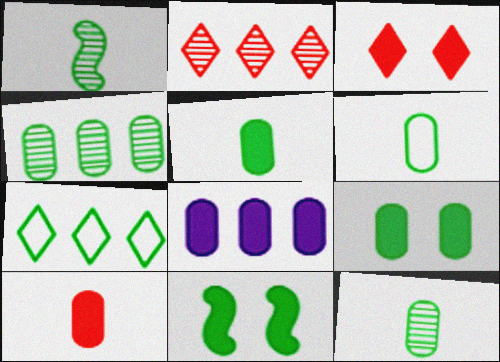[[1, 7, 9], 
[4, 6, 9], 
[5, 6, 12], 
[7, 11, 12], 
[8, 9, 10]]